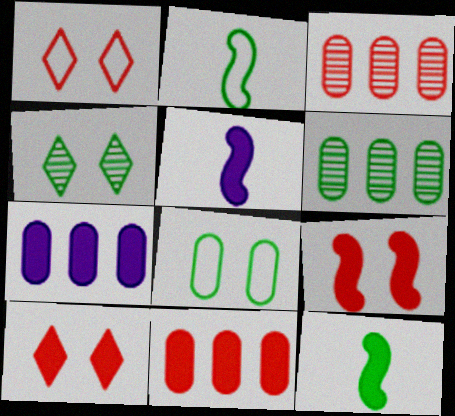[[1, 5, 6], 
[7, 10, 12]]